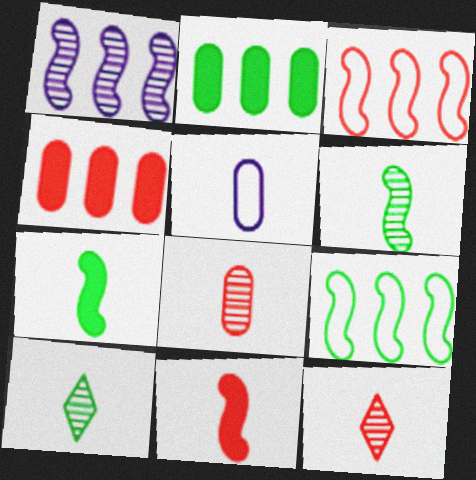[[5, 7, 12], 
[5, 10, 11]]